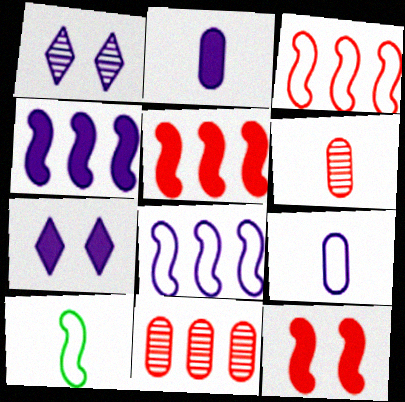[[1, 2, 8], 
[1, 4, 9], 
[2, 4, 7], 
[7, 10, 11]]